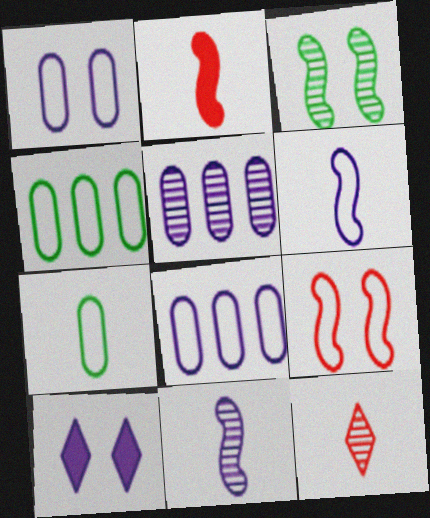[[3, 5, 12], 
[5, 6, 10], 
[8, 10, 11]]